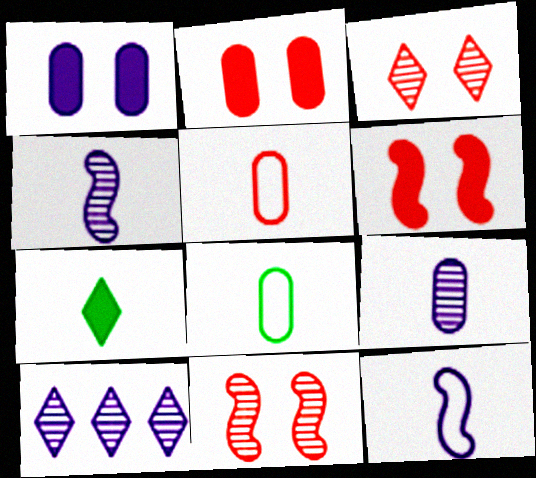[[1, 10, 12], 
[4, 5, 7], 
[6, 8, 10]]